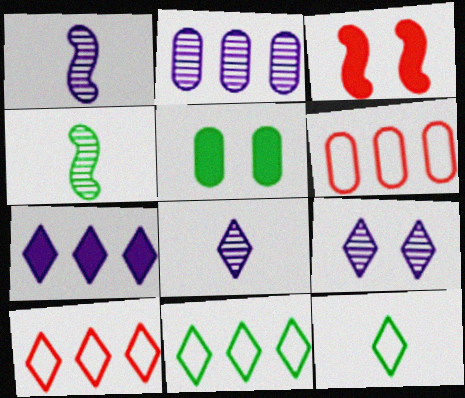[[1, 2, 9], 
[1, 5, 10], 
[2, 3, 12], 
[4, 5, 11]]